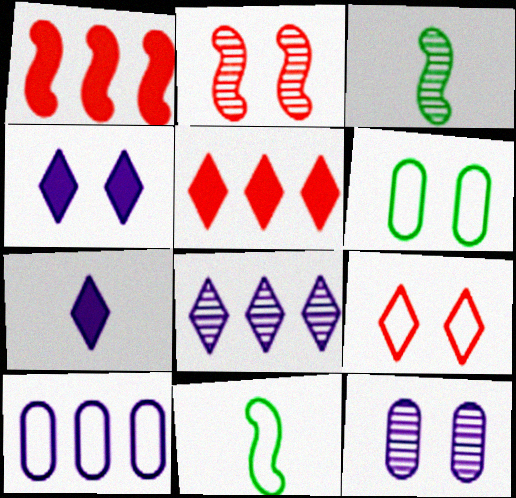[[2, 4, 6], 
[5, 11, 12], 
[9, 10, 11]]